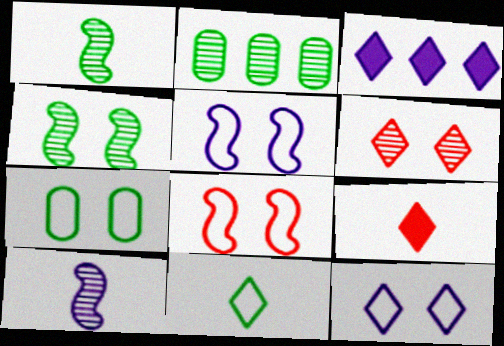[[2, 5, 9], 
[2, 6, 10], 
[3, 6, 11], 
[7, 8, 12]]